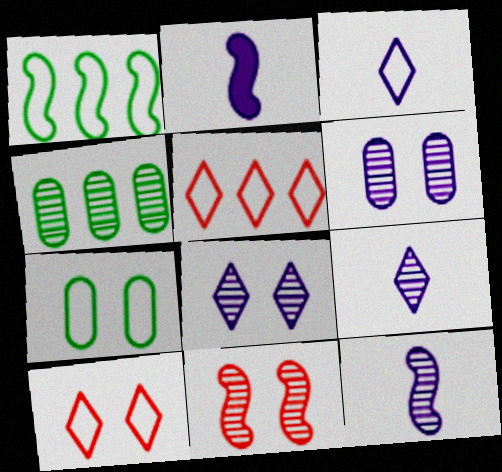[[1, 2, 11], 
[2, 4, 10], 
[4, 9, 11]]